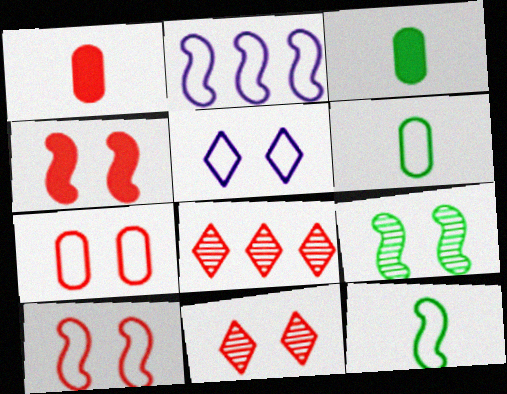[[1, 8, 10], 
[2, 3, 11], 
[2, 10, 12], 
[4, 7, 11]]